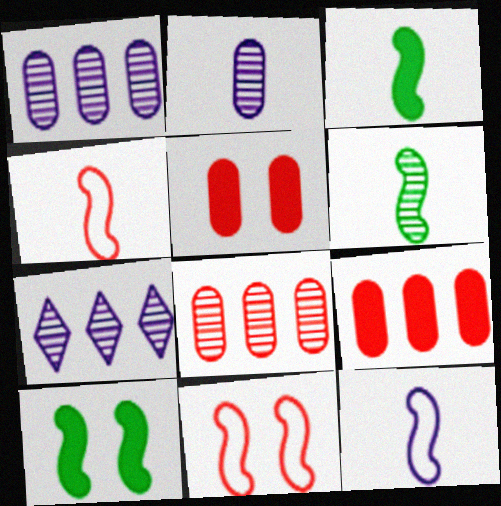[]